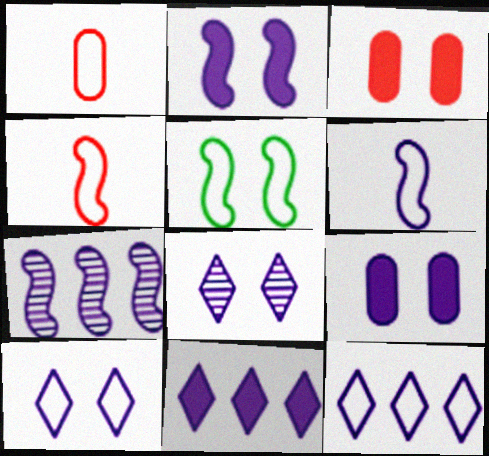[[1, 5, 12], 
[2, 6, 7], 
[3, 5, 8]]